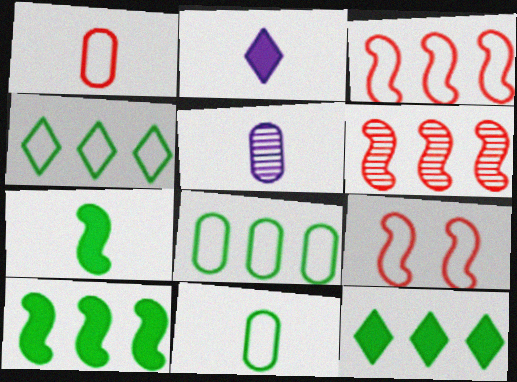[[5, 9, 12]]